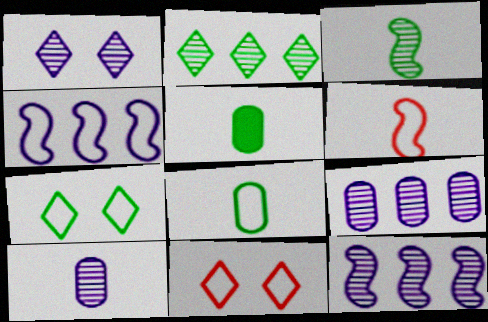[[1, 10, 12], 
[4, 8, 11], 
[5, 11, 12]]